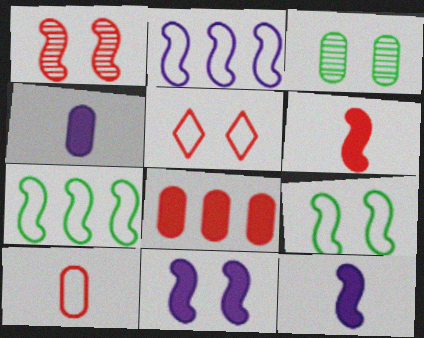[[1, 7, 12], 
[1, 9, 11], 
[3, 5, 11]]